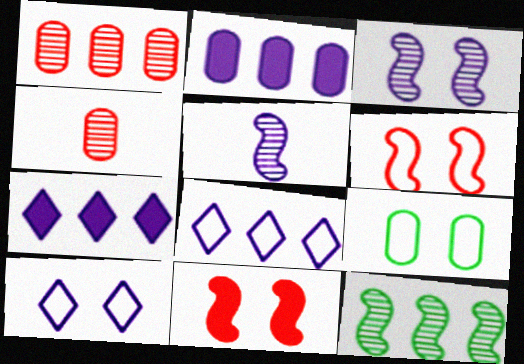[[2, 4, 9], 
[2, 5, 10], 
[6, 9, 10]]